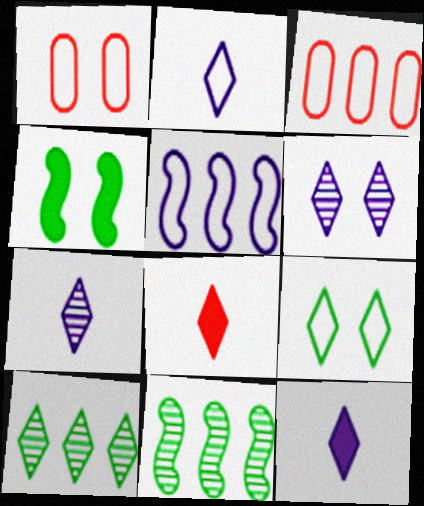[[1, 4, 6], 
[1, 11, 12], 
[2, 7, 12], 
[3, 4, 7]]